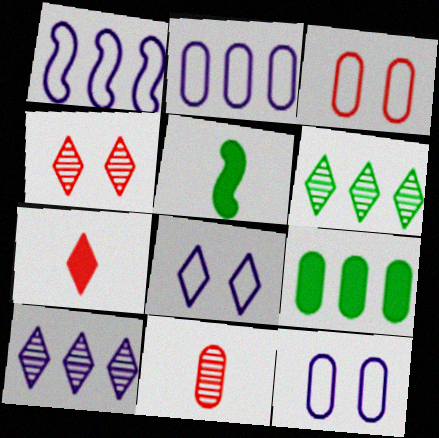[[2, 4, 5], 
[3, 5, 10], 
[6, 7, 8], 
[9, 11, 12]]